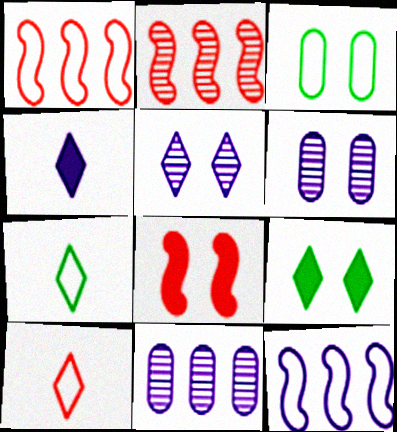[[2, 3, 4], 
[3, 5, 8], 
[3, 10, 12], 
[4, 6, 12], 
[7, 8, 11]]